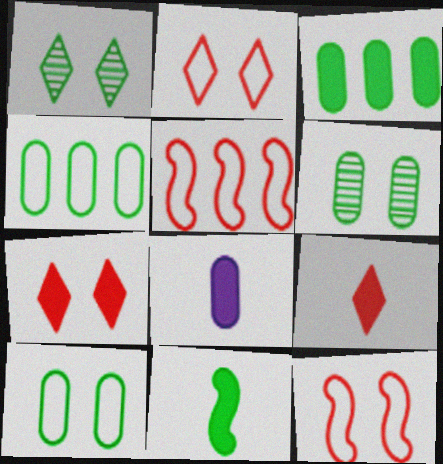[[1, 4, 11], 
[1, 5, 8], 
[8, 9, 11]]